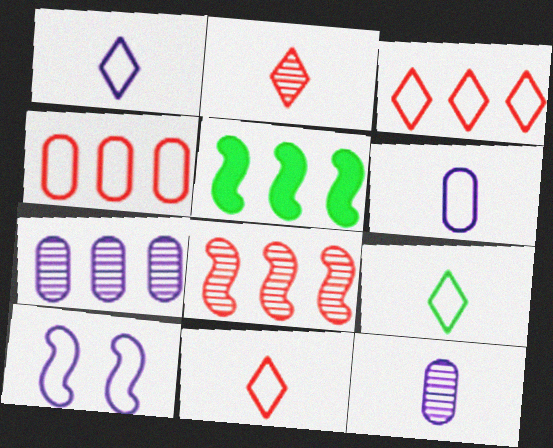[[1, 9, 11], 
[3, 5, 7], 
[4, 9, 10]]